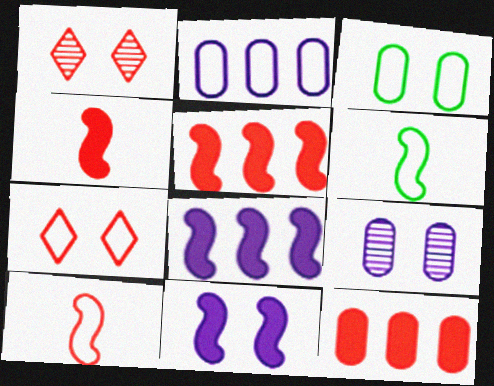[[1, 3, 11], 
[1, 10, 12], 
[2, 6, 7]]